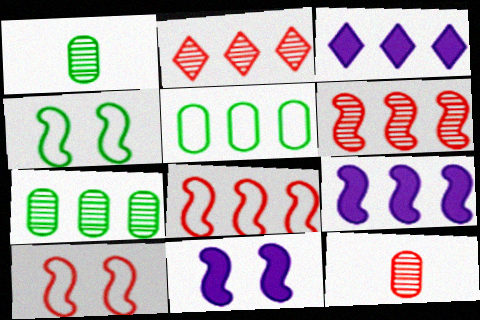[[1, 3, 10], 
[2, 5, 9], 
[3, 4, 12], 
[3, 5, 6], 
[3, 7, 8]]